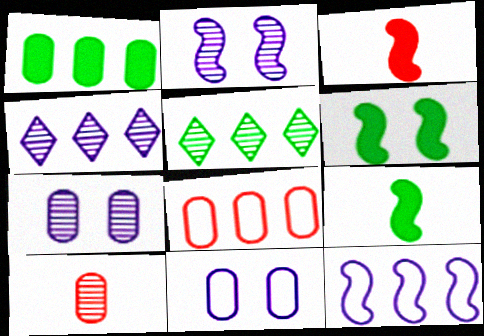[[1, 10, 11], 
[2, 5, 10], 
[3, 5, 11]]